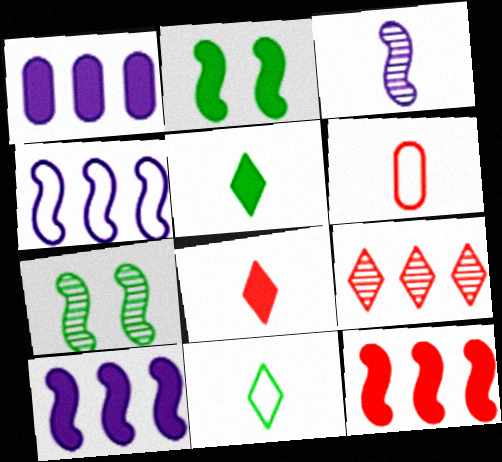[[1, 2, 8], 
[3, 5, 6]]